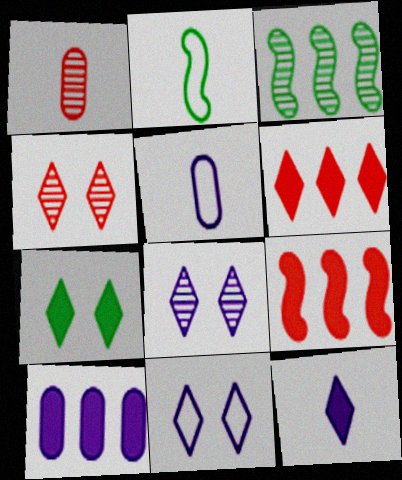[[1, 2, 12], 
[1, 3, 8], 
[2, 4, 10], 
[4, 7, 11], 
[6, 7, 12]]